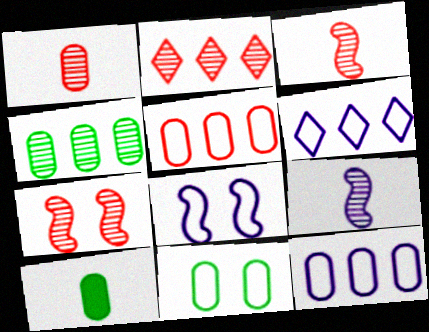[[1, 2, 7], 
[2, 8, 10], 
[4, 10, 11], 
[6, 7, 10]]